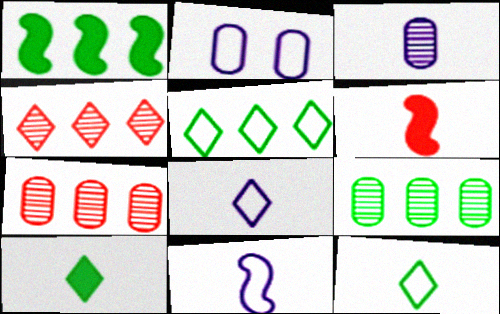[[1, 5, 9], 
[3, 6, 12]]